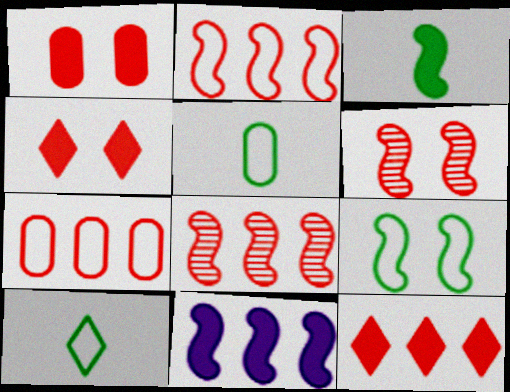[[7, 8, 12]]